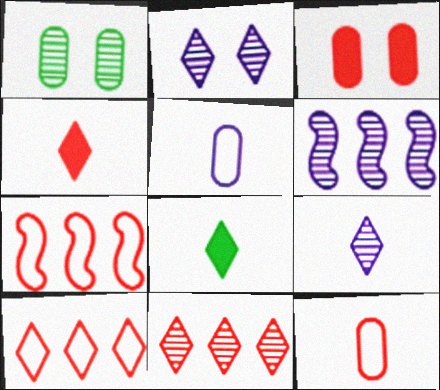[[2, 8, 10]]